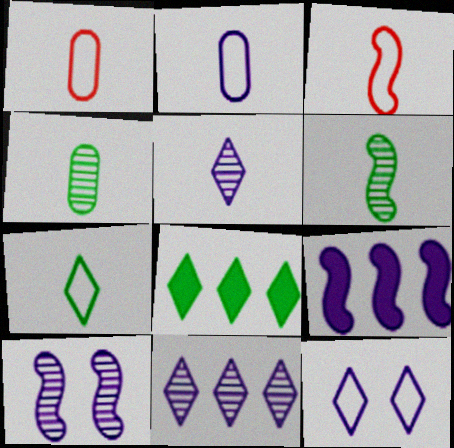[[1, 8, 10], 
[2, 3, 7]]